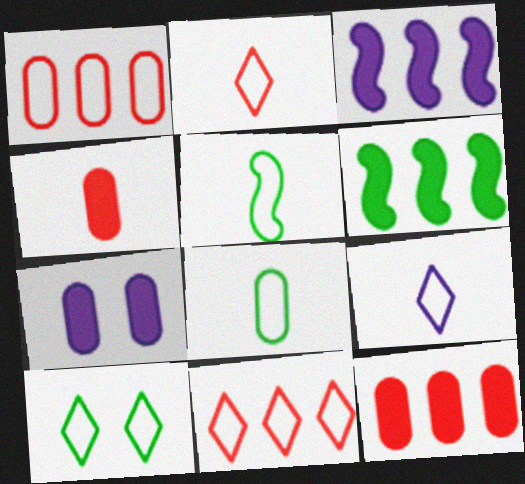[[9, 10, 11]]